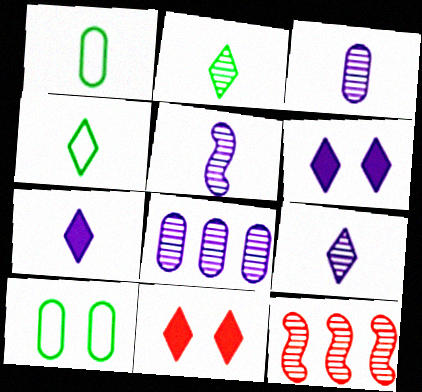[[1, 6, 12], 
[3, 5, 9], 
[7, 10, 12]]